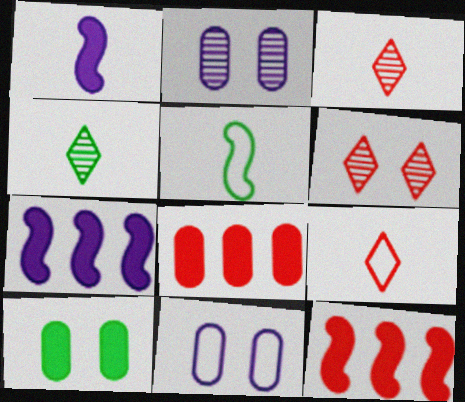[[4, 11, 12]]